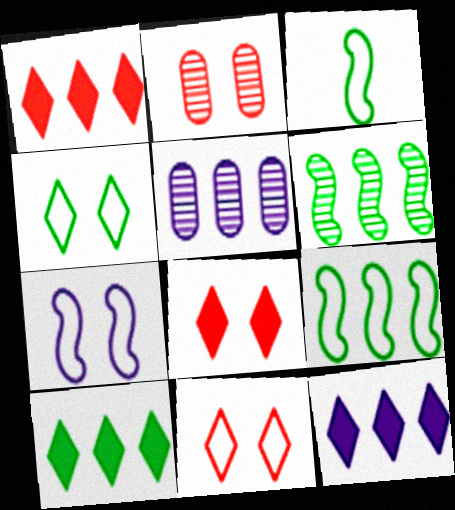[[1, 5, 9], 
[1, 10, 12], 
[2, 3, 12], 
[3, 5, 8]]